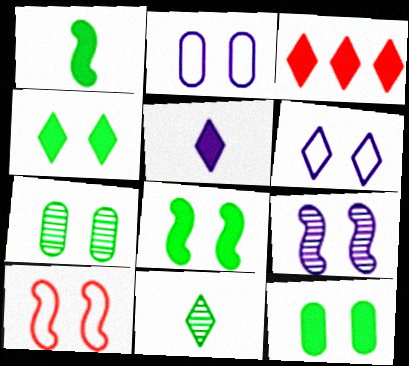[[3, 4, 5], 
[3, 6, 11], 
[4, 8, 12], 
[8, 9, 10]]